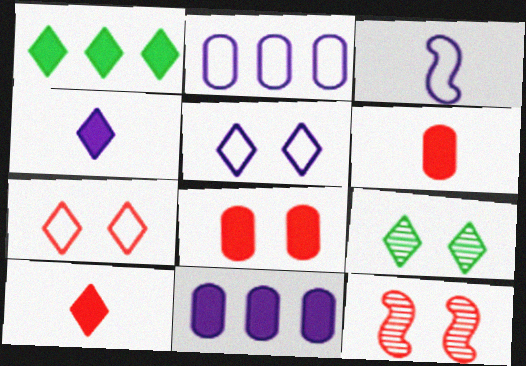[[2, 3, 5], 
[7, 8, 12]]